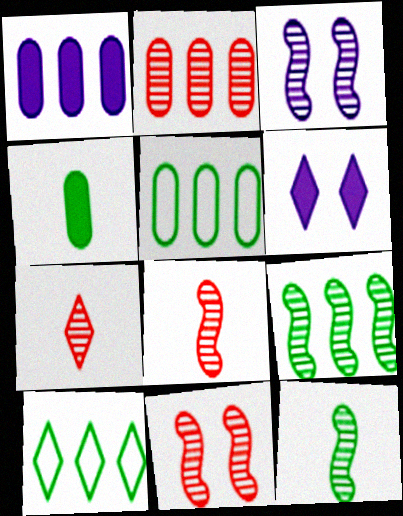[[1, 2, 5], 
[2, 7, 11], 
[3, 8, 9], 
[5, 6, 8], 
[6, 7, 10]]